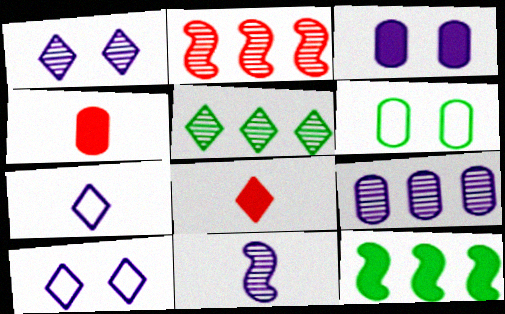[[1, 9, 11], 
[2, 5, 9], 
[3, 8, 12], 
[4, 6, 9], 
[5, 8, 10]]